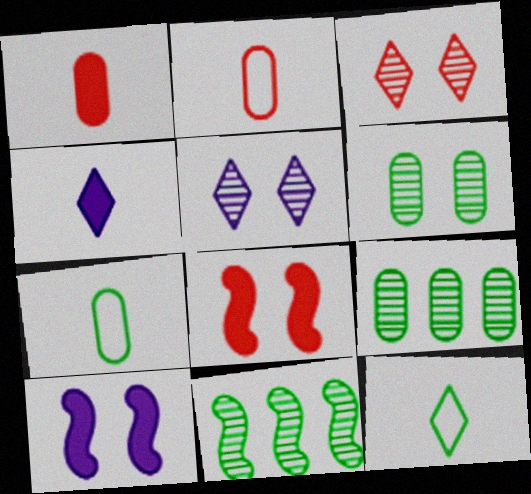[]